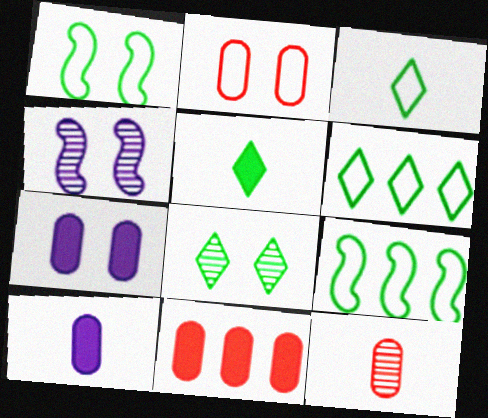[[2, 11, 12], 
[3, 4, 11], 
[5, 6, 8]]